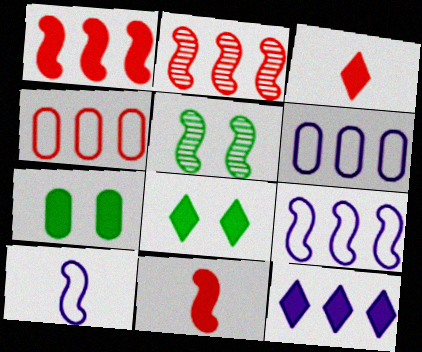[[1, 5, 10], 
[3, 5, 6], 
[3, 8, 12], 
[5, 9, 11], 
[7, 11, 12]]